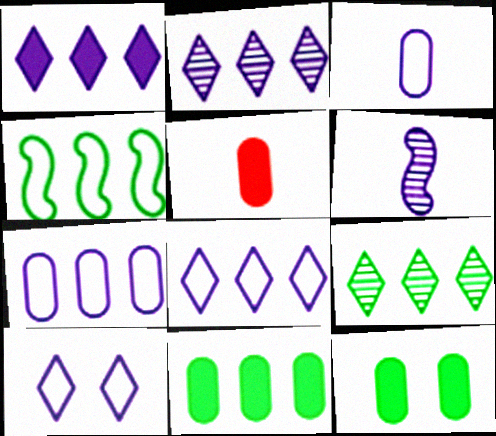[[1, 2, 8], 
[4, 9, 11]]